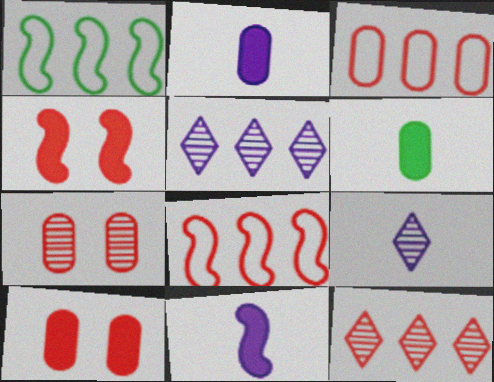[[1, 9, 10]]